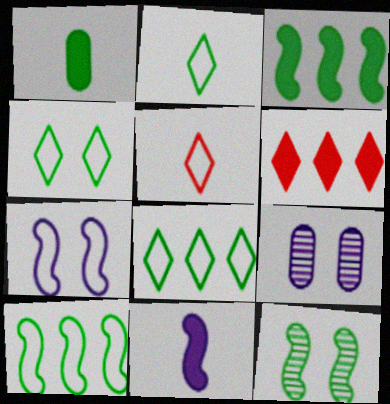[[1, 8, 12], 
[2, 4, 8], 
[3, 5, 9]]